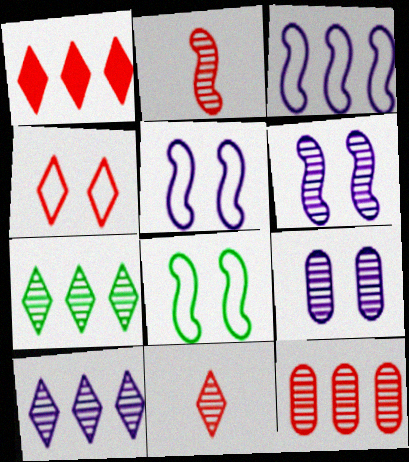[[1, 4, 11], 
[2, 7, 9]]